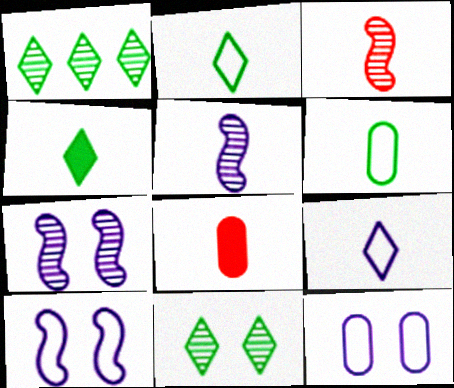[[1, 8, 10], 
[2, 5, 8]]